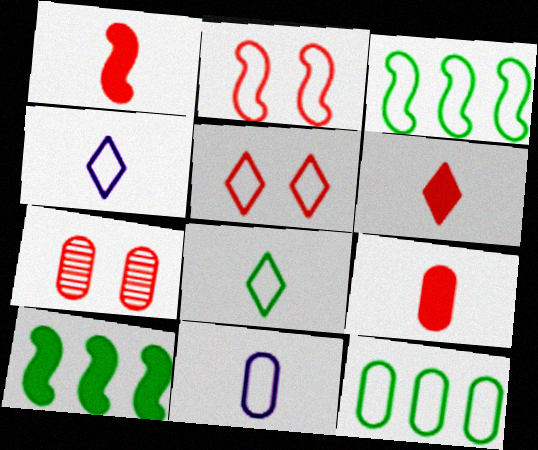[[1, 6, 9], 
[2, 4, 12], 
[3, 5, 11], 
[4, 7, 10]]